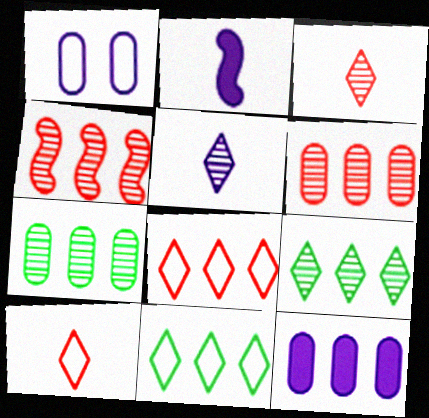[[4, 11, 12]]